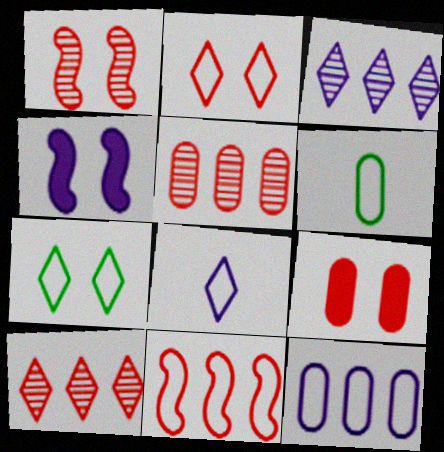[[1, 2, 9], 
[4, 6, 10]]